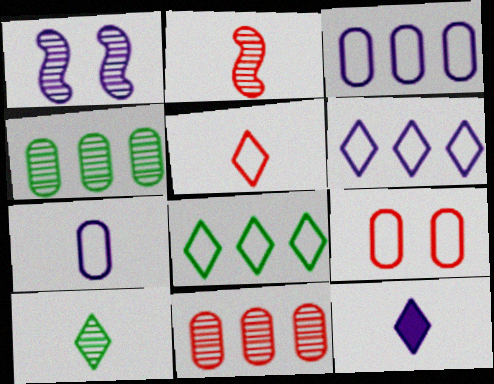[[1, 3, 12], 
[1, 10, 11], 
[5, 10, 12]]